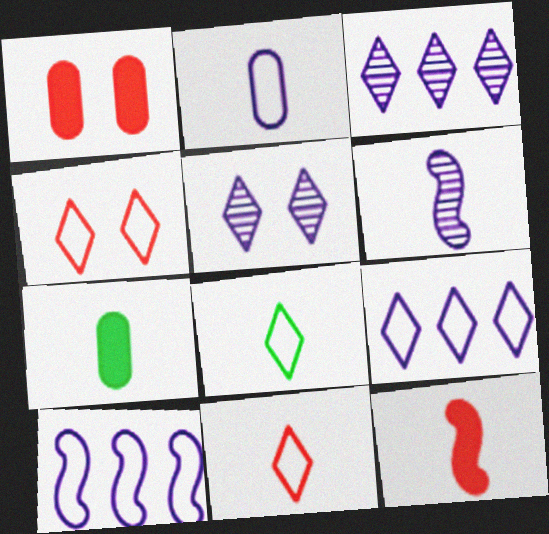[[4, 8, 9], 
[6, 7, 11]]